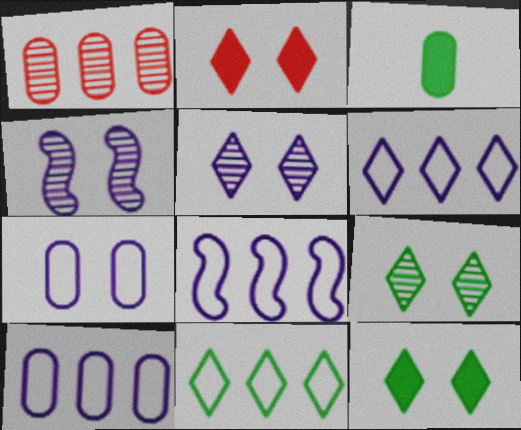[[1, 3, 7], 
[6, 8, 10]]